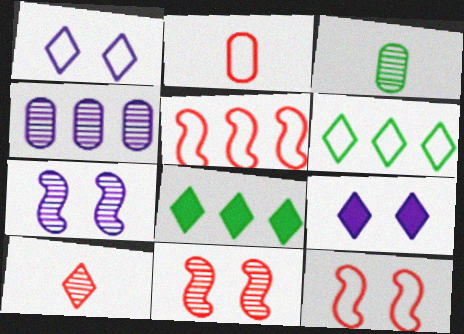[[1, 8, 10], 
[2, 7, 8], 
[3, 5, 9], 
[4, 5, 8], 
[6, 9, 10]]